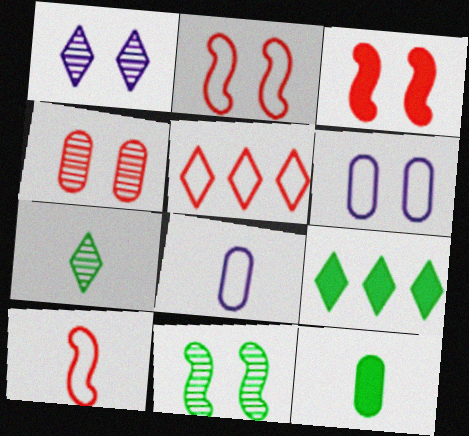[[1, 4, 11]]